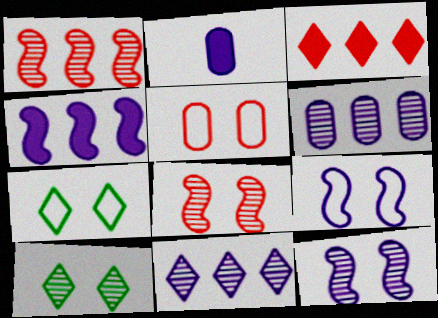[[1, 2, 7], 
[2, 9, 11], 
[5, 7, 9]]